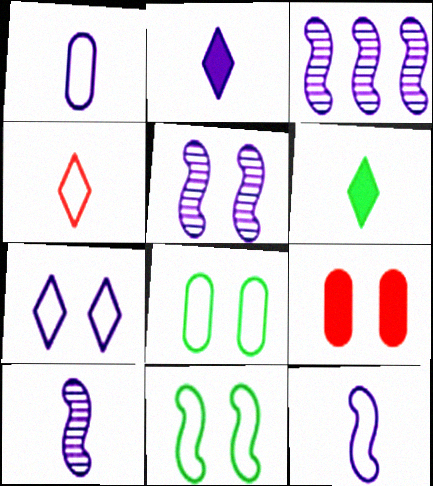[[1, 2, 10], 
[3, 5, 10]]